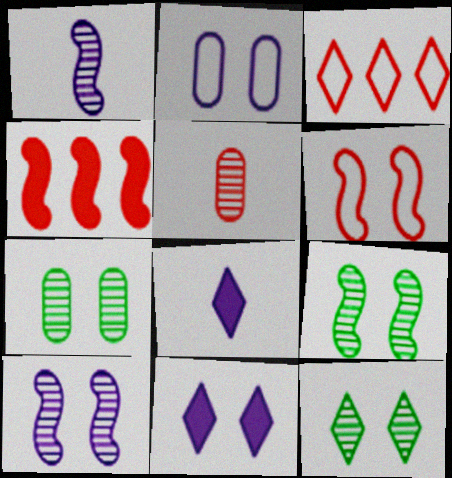[[2, 10, 11], 
[3, 8, 12], 
[6, 7, 11], 
[7, 9, 12]]